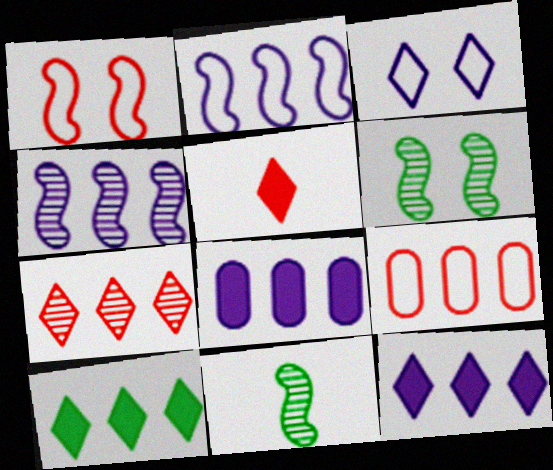[[4, 9, 10]]